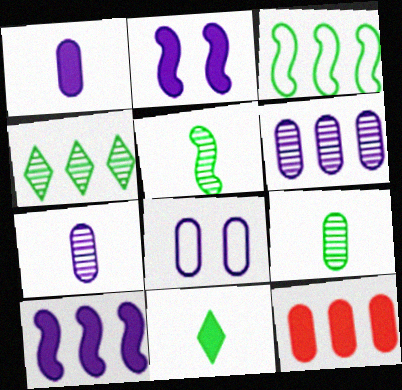[[1, 6, 8], 
[2, 11, 12], 
[8, 9, 12]]